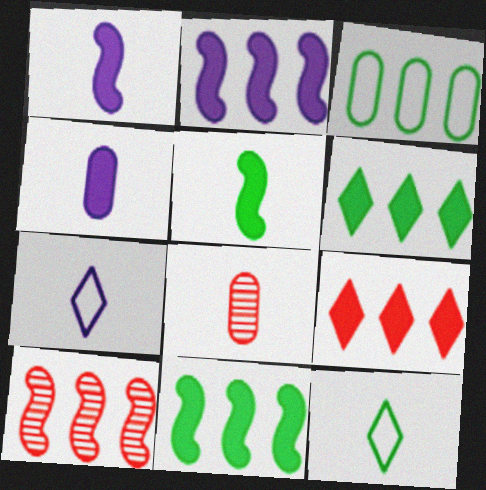[[1, 8, 12], 
[5, 7, 8]]